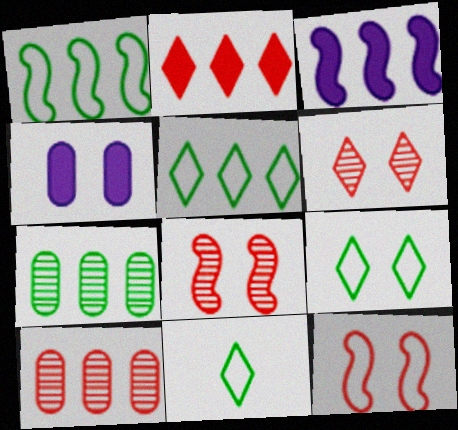[[3, 5, 10], 
[4, 8, 9], 
[5, 9, 11]]